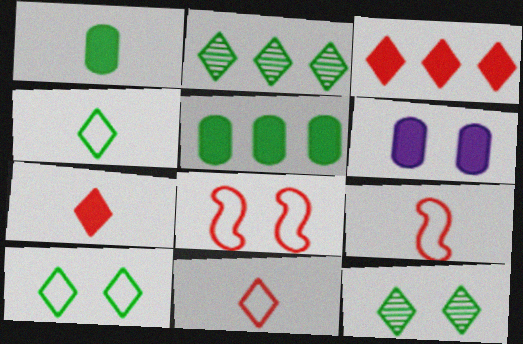[[2, 6, 9], 
[6, 8, 12]]